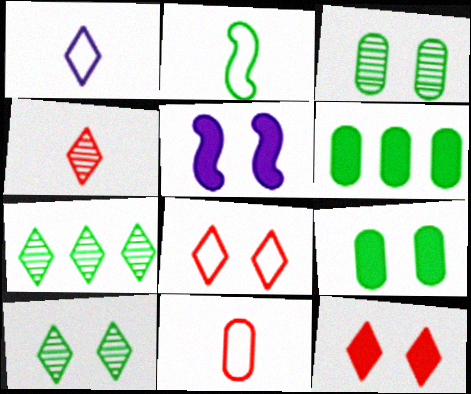[[1, 2, 11], 
[1, 7, 12], 
[2, 6, 10], 
[2, 7, 9], 
[3, 5, 8], 
[5, 7, 11], 
[5, 9, 12]]